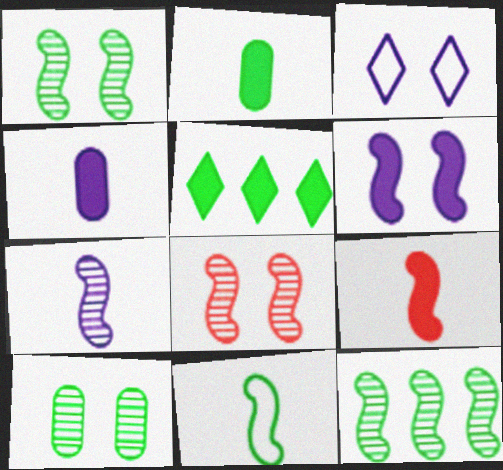[[5, 10, 11], 
[7, 8, 12], 
[7, 9, 11]]